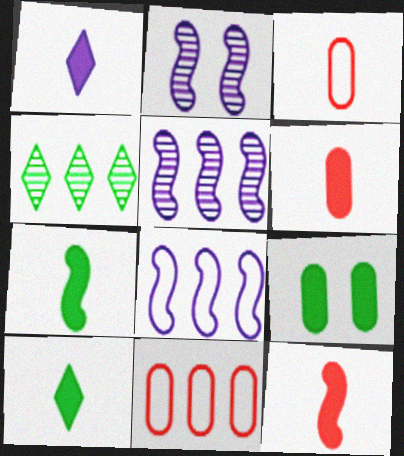[[1, 6, 7], 
[2, 10, 11]]